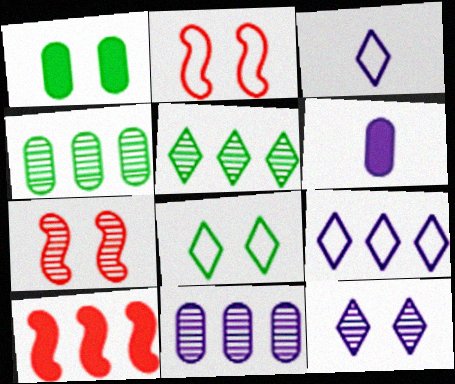[[1, 2, 12], 
[2, 5, 6], 
[4, 9, 10]]